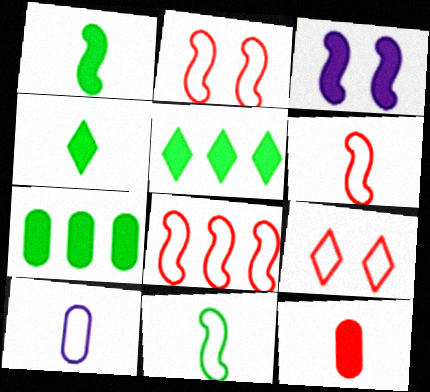[[2, 6, 8], 
[3, 5, 12]]